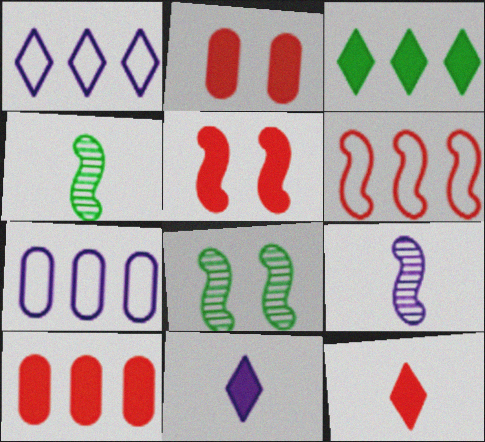[[1, 2, 4], 
[5, 10, 12], 
[7, 8, 12]]